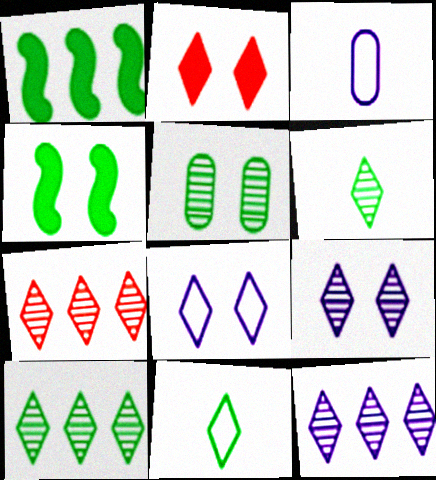[[1, 5, 11], 
[2, 11, 12], 
[3, 4, 7], 
[6, 7, 9], 
[7, 10, 12]]